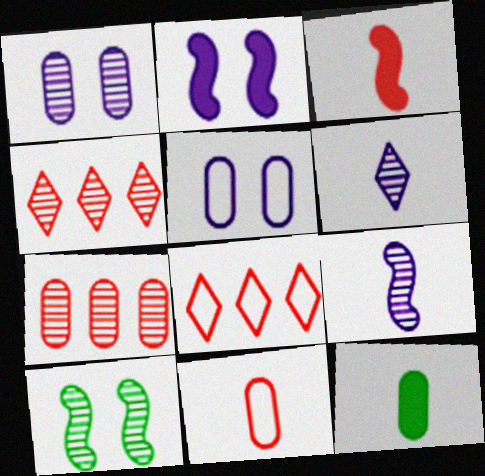[[5, 7, 12], 
[6, 7, 10]]